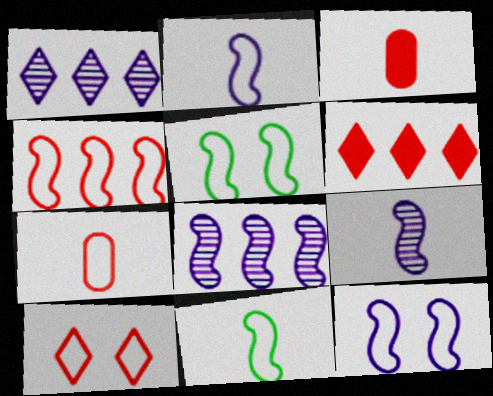[[1, 3, 5], 
[2, 4, 5], 
[4, 7, 10], 
[4, 11, 12]]